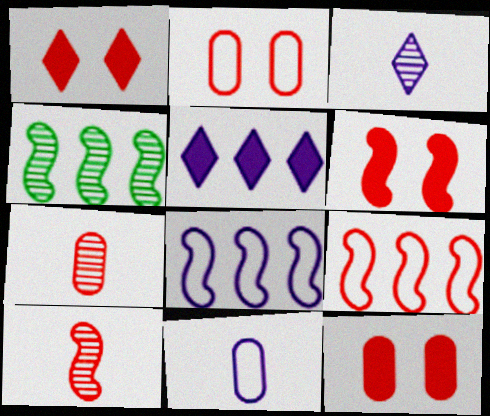[[1, 4, 11], 
[1, 6, 12], 
[1, 7, 9], 
[6, 9, 10]]